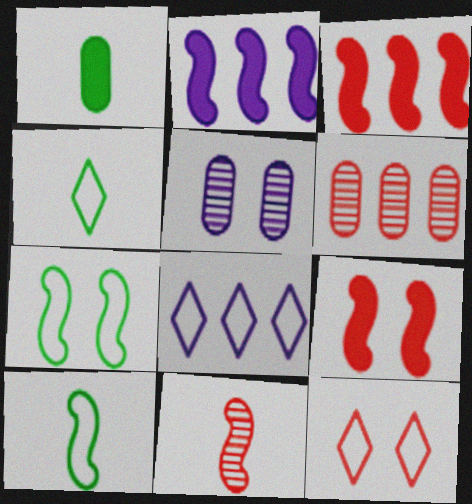[[2, 7, 11], 
[3, 4, 5], 
[4, 8, 12]]